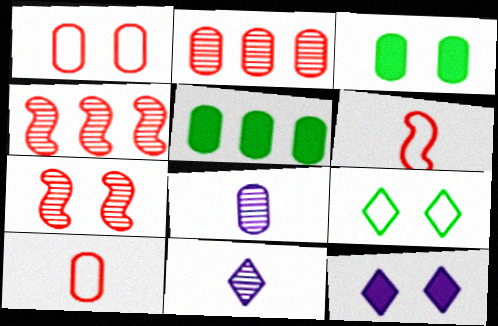[[1, 5, 8]]